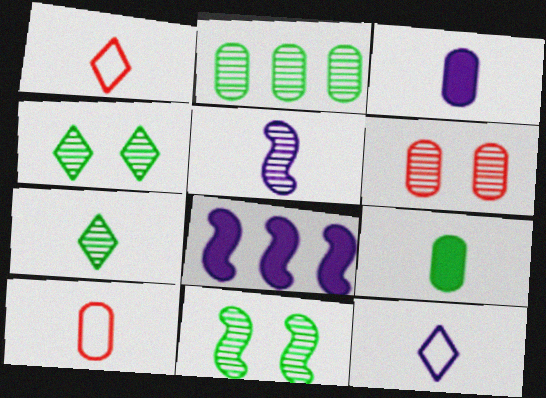[[1, 5, 9], 
[2, 7, 11], 
[3, 5, 12], 
[4, 8, 10]]